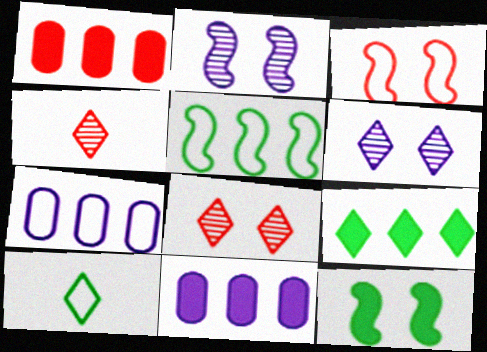[[1, 2, 10], 
[1, 3, 4], 
[2, 3, 12], 
[3, 7, 10], 
[4, 7, 12]]